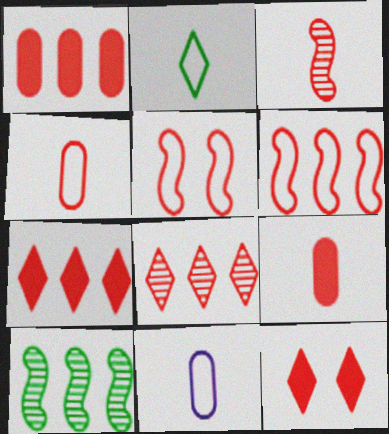[[1, 6, 8], 
[5, 8, 9], 
[10, 11, 12]]